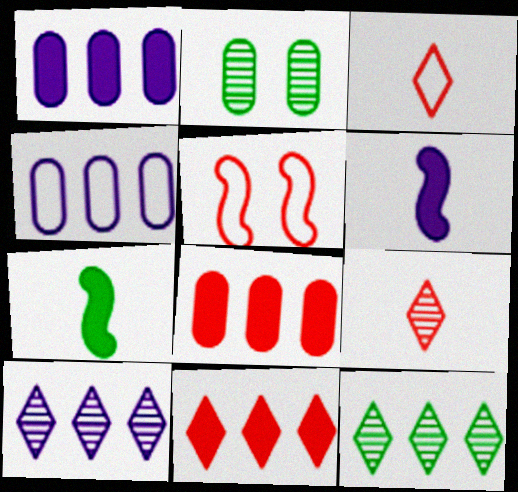[[5, 8, 9]]